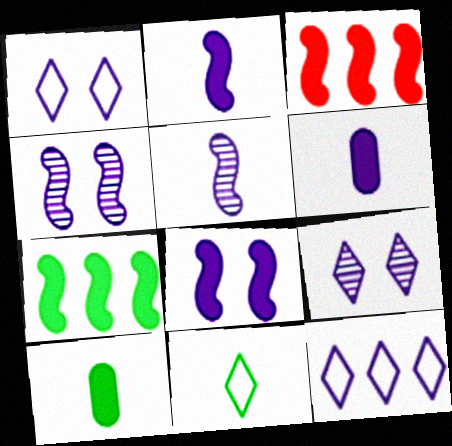[[4, 6, 12]]